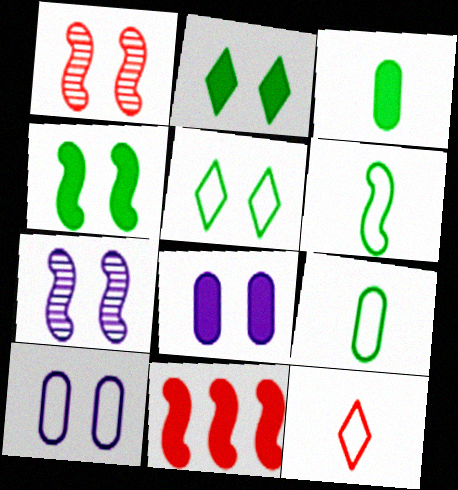[[1, 2, 10], 
[1, 5, 8], 
[6, 7, 11]]